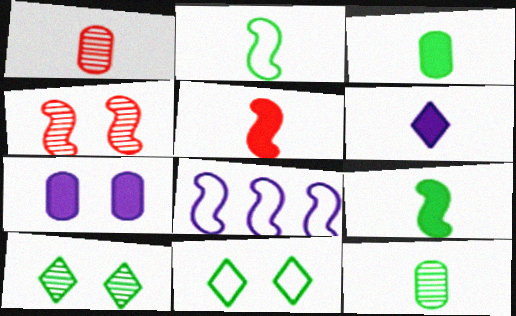[[1, 2, 6], 
[3, 5, 6], 
[4, 7, 11], 
[4, 8, 9]]